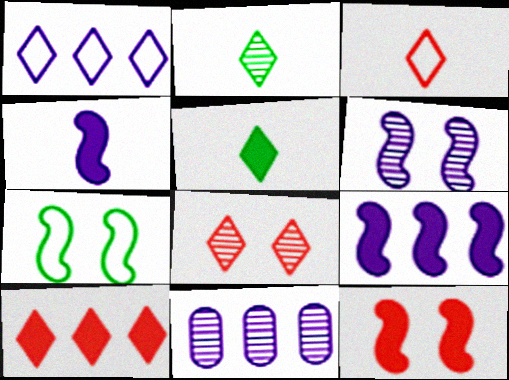[[1, 5, 8], 
[1, 9, 11], 
[3, 8, 10], 
[6, 7, 12]]